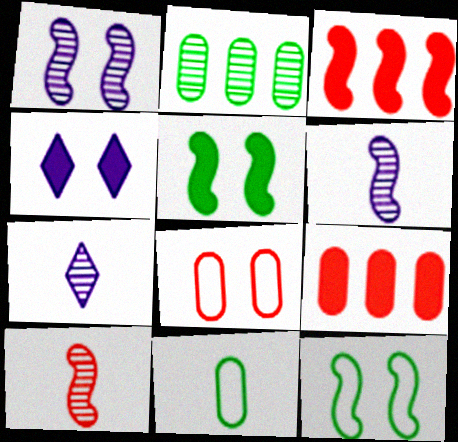[[3, 6, 12], 
[7, 9, 12]]